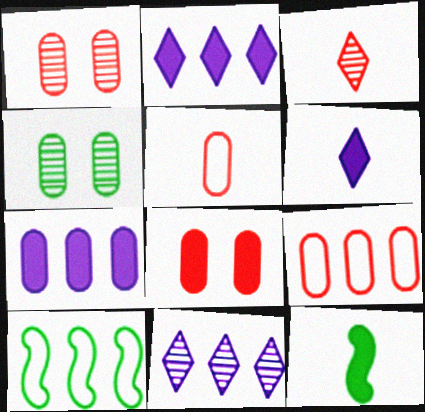[[1, 6, 10], 
[2, 8, 12], 
[4, 5, 7]]